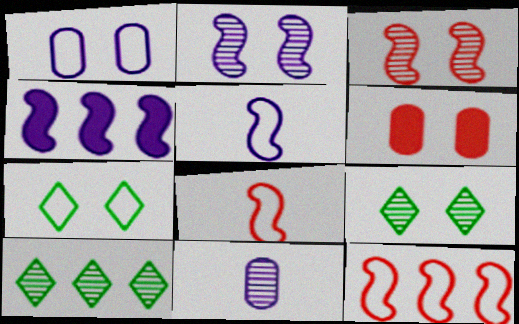[[2, 4, 5], 
[2, 6, 7], 
[3, 10, 11], 
[5, 6, 10]]